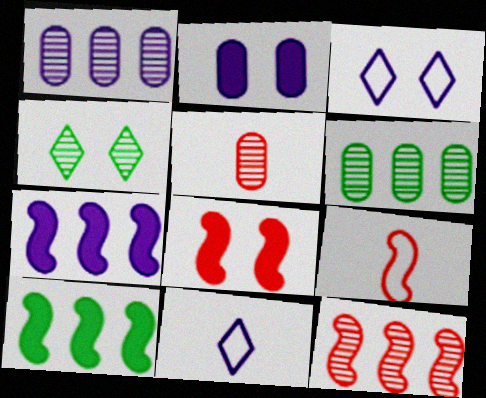[[3, 5, 10], 
[6, 8, 11], 
[8, 9, 12]]